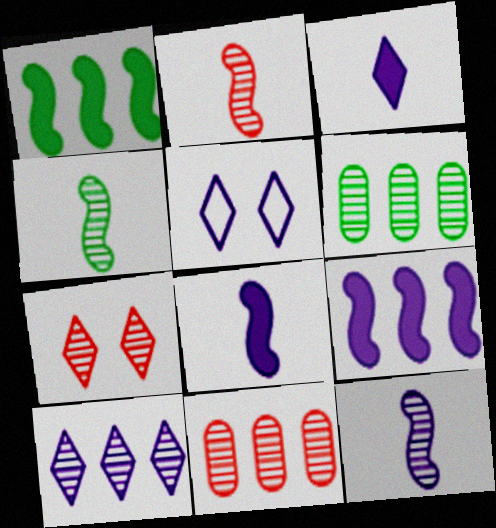[[2, 4, 12], 
[2, 7, 11], 
[3, 5, 10], 
[6, 7, 12]]